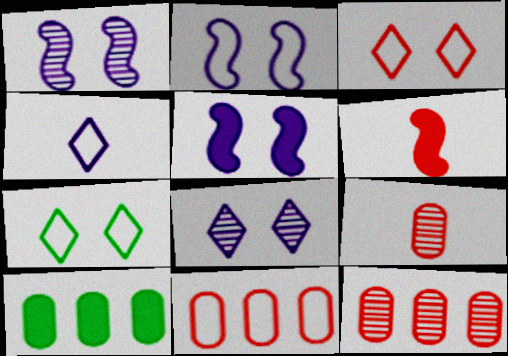[[1, 2, 5], 
[3, 6, 12]]